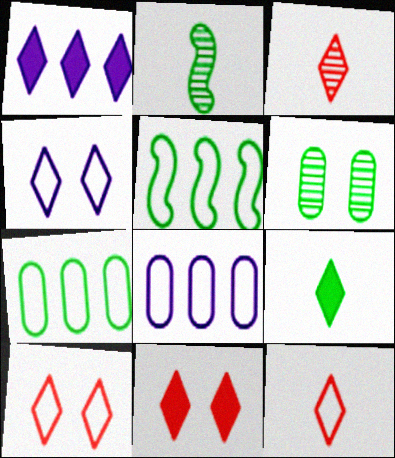[[1, 9, 11], 
[2, 8, 11], 
[5, 6, 9]]